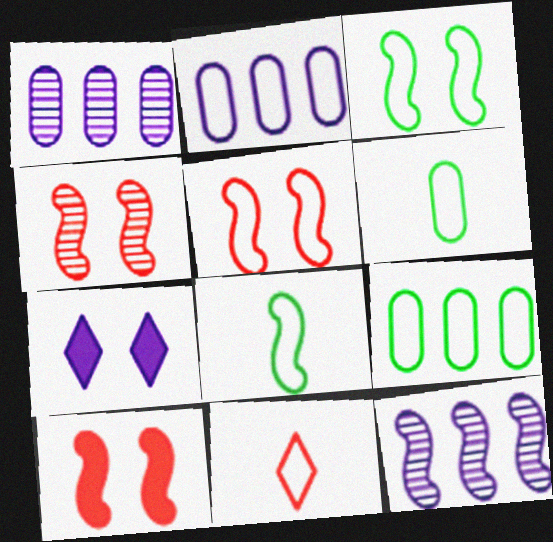[[2, 3, 11], 
[4, 5, 10], 
[8, 10, 12]]